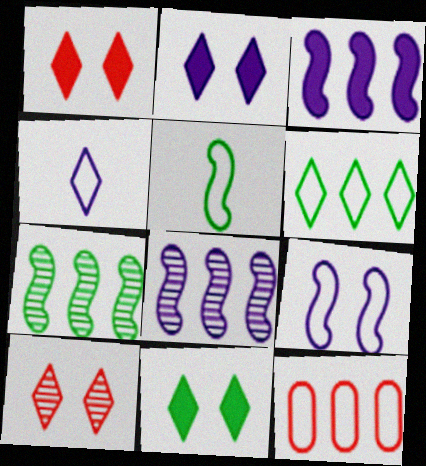[[1, 2, 11]]